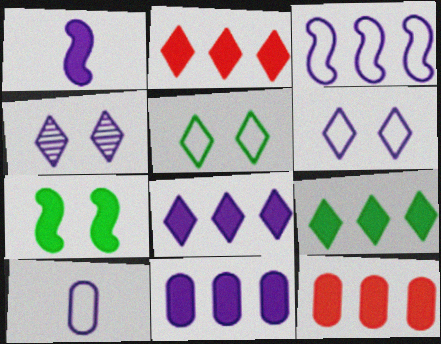[[2, 8, 9], 
[3, 6, 10]]